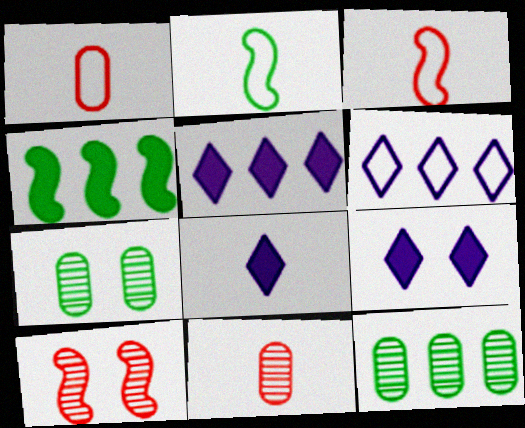[[2, 8, 11], 
[3, 5, 7], 
[3, 9, 12], 
[5, 8, 9]]